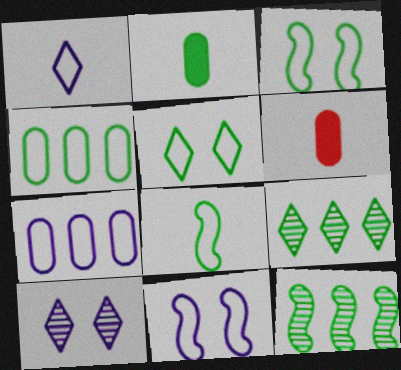[[1, 7, 11], 
[2, 3, 9], 
[2, 5, 12], 
[4, 5, 8], 
[6, 9, 11]]